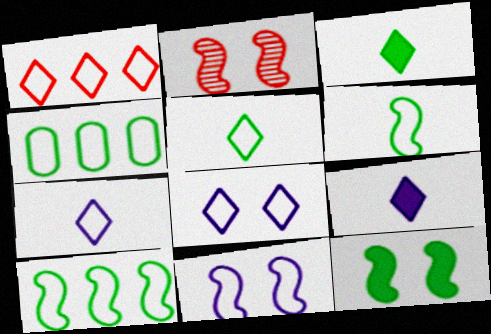[[1, 5, 8], 
[2, 4, 9], 
[2, 11, 12]]